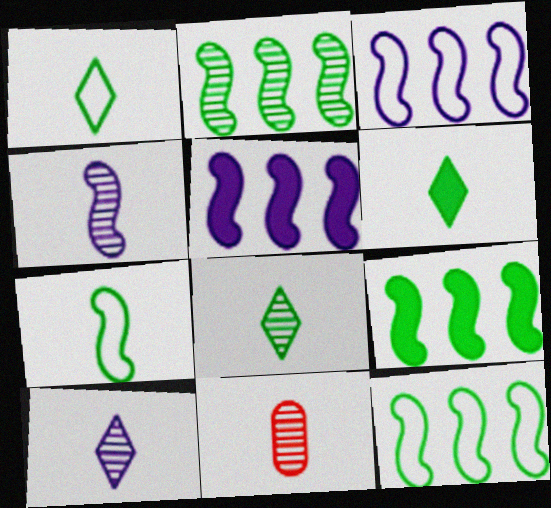[[1, 6, 8], 
[2, 9, 12], 
[4, 8, 11]]